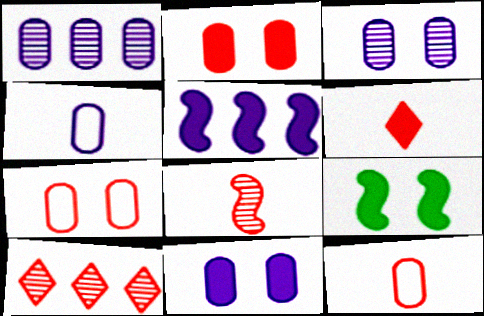[[1, 4, 11], 
[4, 9, 10], 
[6, 8, 12]]